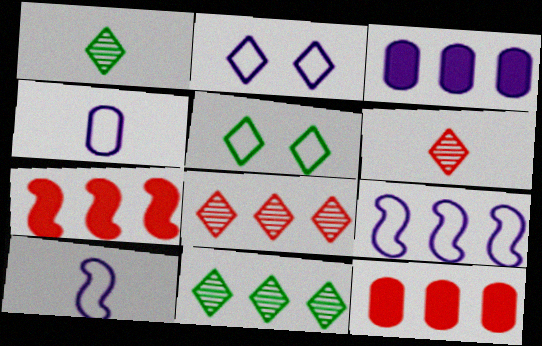[[2, 4, 9], 
[9, 11, 12]]